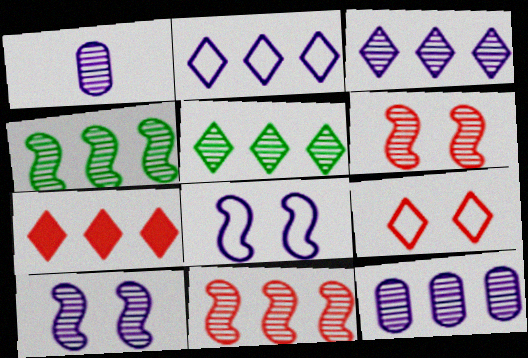[[1, 3, 10], 
[1, 5, 6], 
[2, 5, 7], 
[5, 11, 12]]